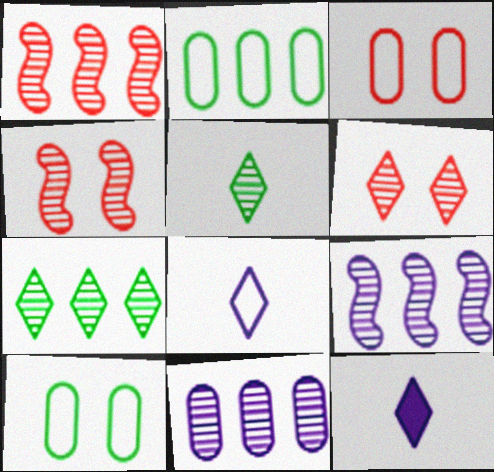[[1, 7, 11], 
[1, 10, 12], 
[2, 4, 12], 
[4, 5, 11]]